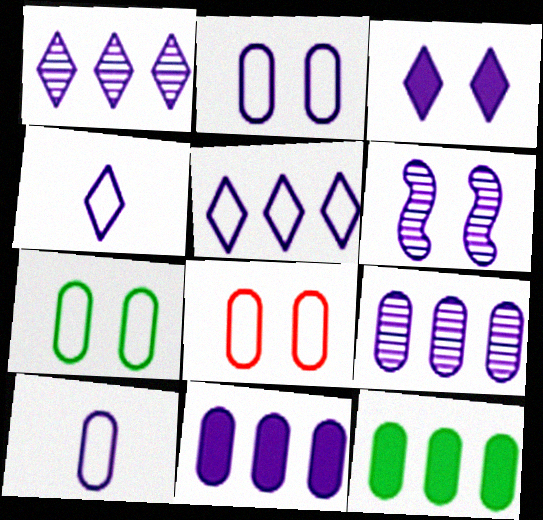[[1, 3, 4], 
[2, 3, 6], 
[2, 7, 8], 
[4, 6, 11]]